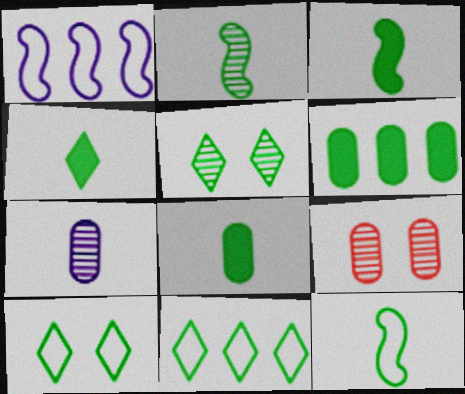[[1, 4, 9], 
[2, 3, 12], 
[2, 6, 10], 
[3, 4, 8], 
[4, 5, 11], 
[5, 6, 12]]